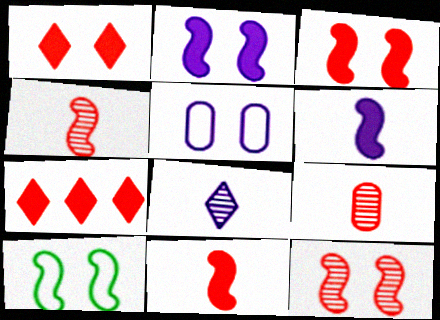[[2, 10, 12]]